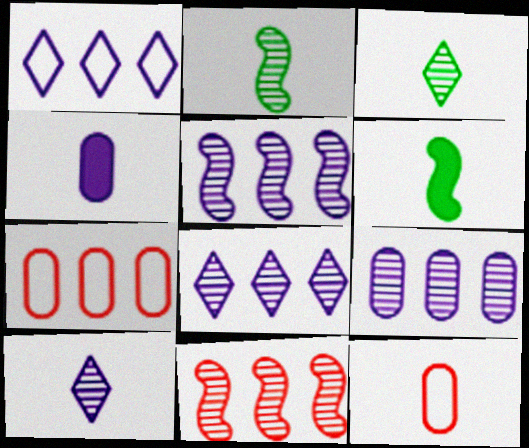[[5, 8, 9], 
[6, 10, 12]]